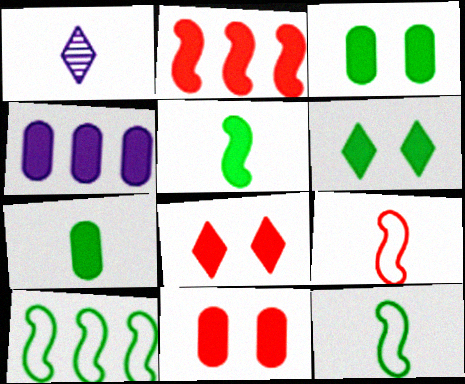[[1, 7, 9], 
[1, 10, 11], 
[4, 5, 8], 
[4, 7, 11]]